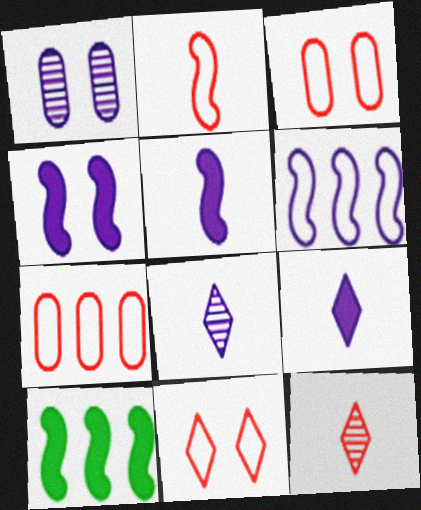[[1, 6, 9], 
[2, 7, 11], 
[3, 8, 10]]